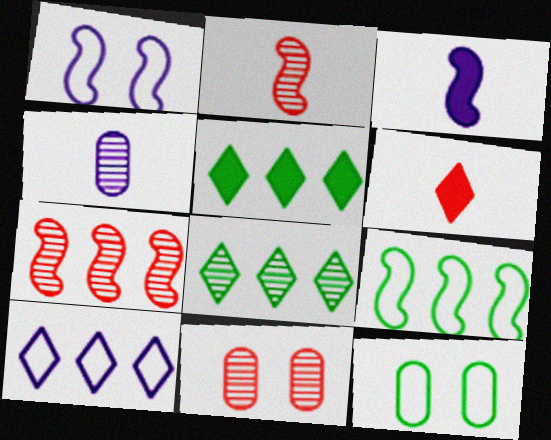[]